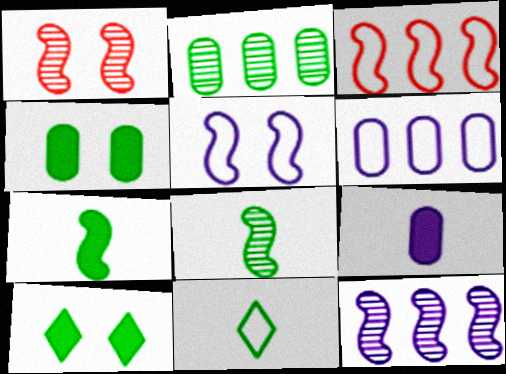[[1, 8, 12]]